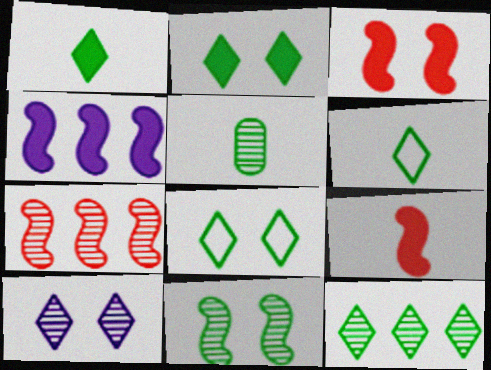[[1, 8, 12], 
[2, 6, 12], 
[5, 7, 10], 
[5, 11, 12]]